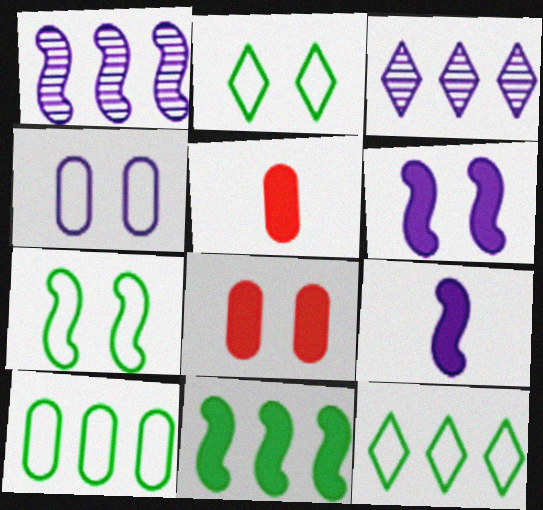[[1, 2, 5], 
[3, 4, 9], 
[3, 5, 7]]